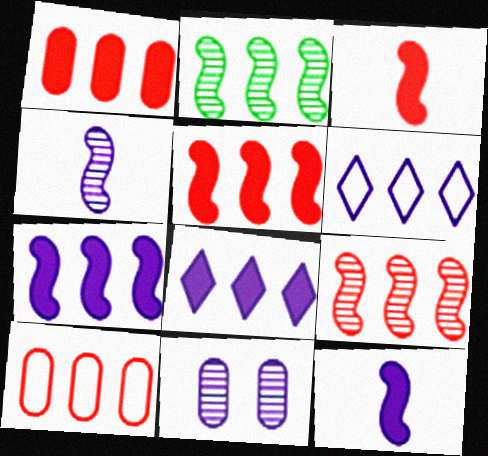[[1, 2, 6], 
[2, 8, 10], 
[6, 11, 12]]